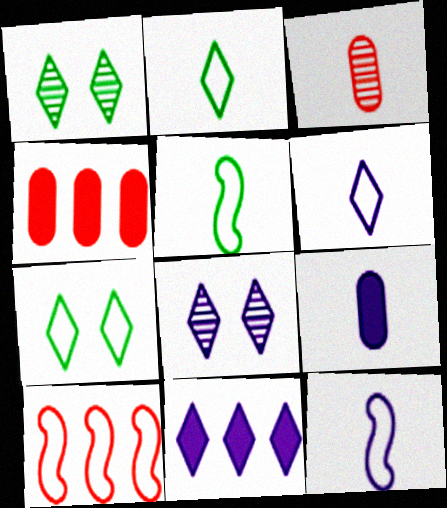[[1, 4, 12], 
[1, 9, 10], 
[4, 5, 8], 
[6, 8, 11]]